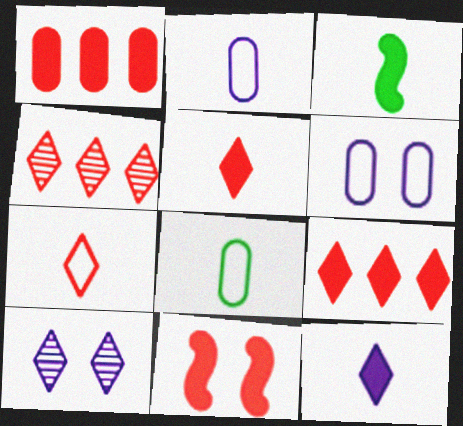[[1, 5, 11], 
[3, 4, 6]]